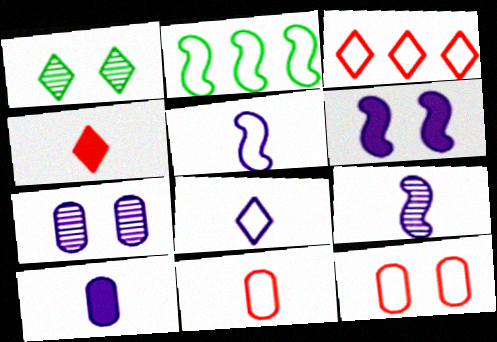[[1, 6, 12], 
[2, 4, 7], 
[2, 8, 12], 
[8, 9, 10]]